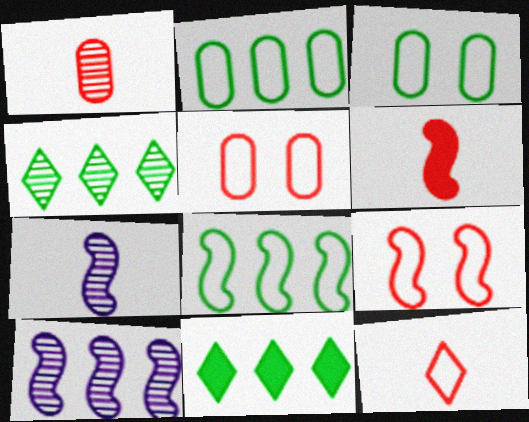[[1, 6, 12], 
[5, 7, 11]]